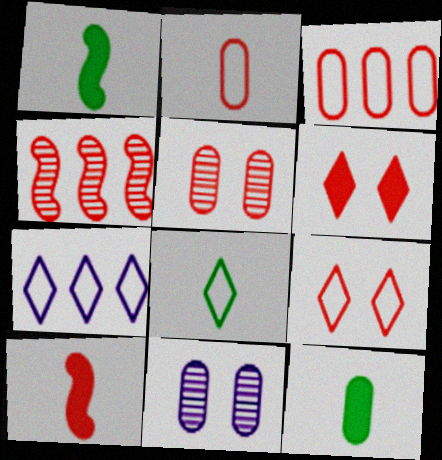[[1, 5, 7], 
[2, 4, 6], 
[3, 11, 12], 
[7, 8, 9]]